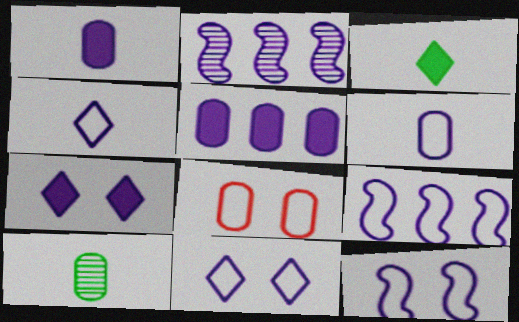[[1, 2, 11], 
[2, 3, 8], 
[2, 6, 7], 
[5, 8, 10], 
[6, 9, 11]]